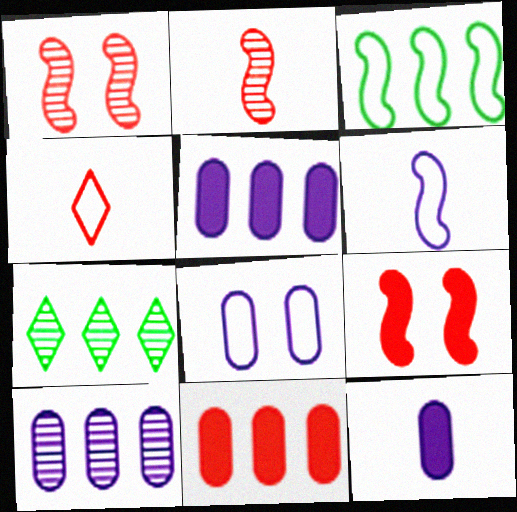[[1, 4, 11], 
[3, 4, 8], 
[8, 10, 12]]